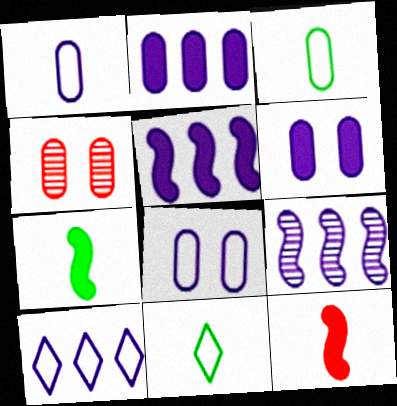[[2, 3, 4], 
[2, 9, 10], 
[4, 5, 11], 
[4, 7, 10]]